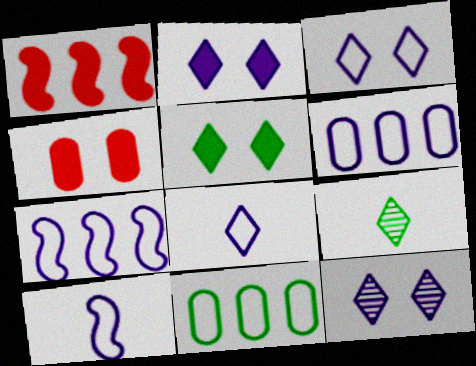[[2, 3, 12], 
[3, 6, 10], 
[4, 7, 9]]